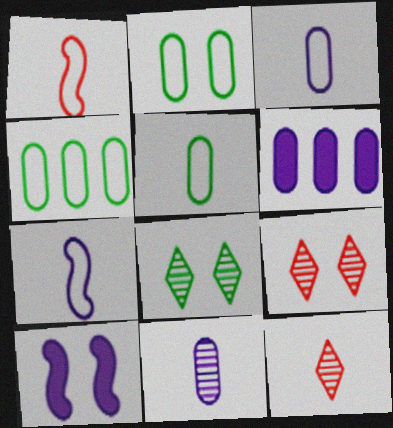[[1, 6, 8], 
[2, 4, 5], 
[2, 9, 10], 
[4, 10, 12]]